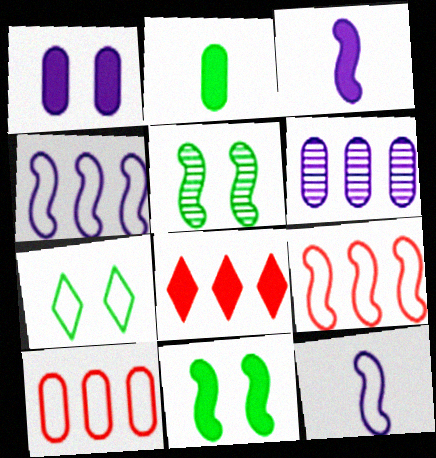[[3, 5, 9], 
[7, 10, 12]]